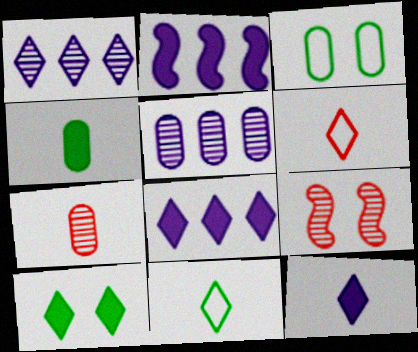[[1, 6, 10]]